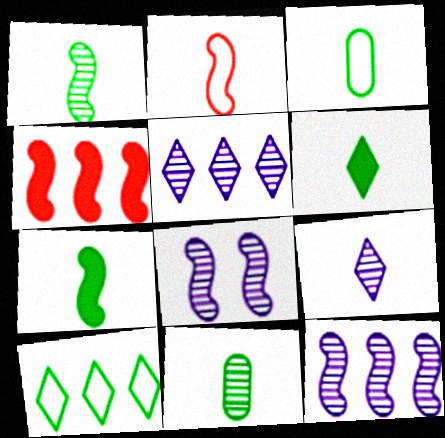[[1, 3, 6]]